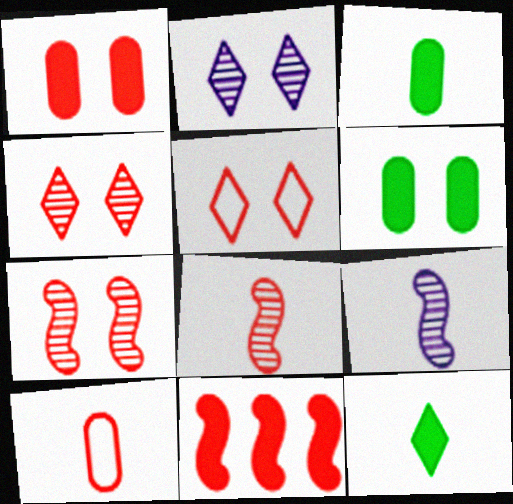[[1, 5, 7], 
[4, 10, 11], 
[9, 10, 12]]